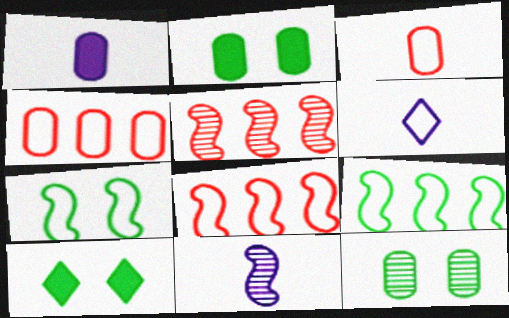[[1, 4, 12], 
[1, 6, 11], 
[2, 5, 6], 
[4, 6, 7], 
[4, 10, 11], 
[7, 10, 12]]